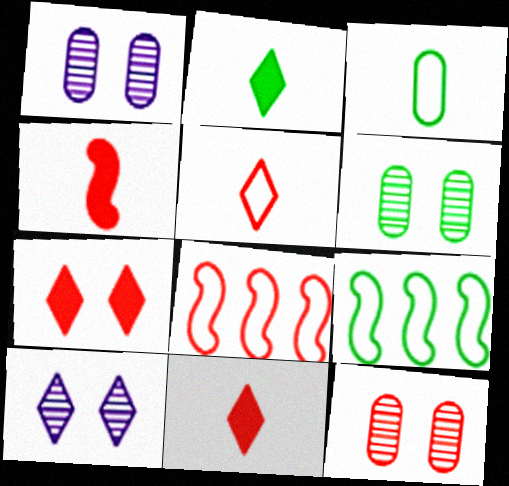[[1, 2, 8], 
[1, 6, 12], 
[1, 9, 11], 
[2, 6, 9], 
[8, 11, 12]]